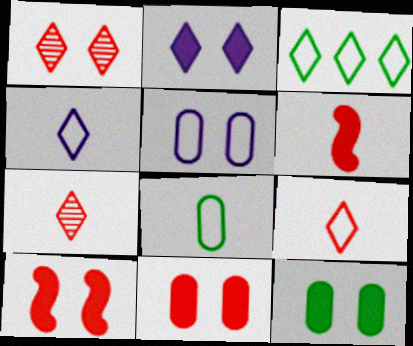[[2, 3, 7], 
[2, 10, 12]]